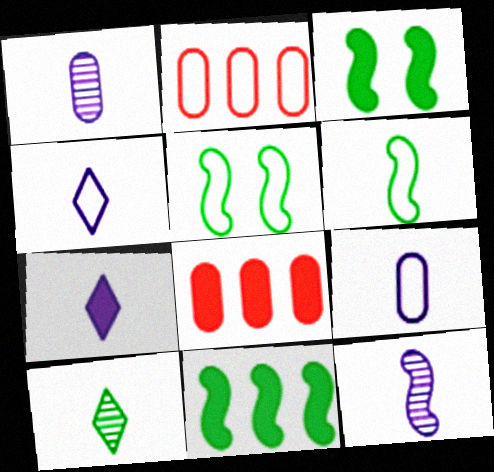[[2, 4, 5], 
[3, 7, 8], 
[7, 9, 12]]